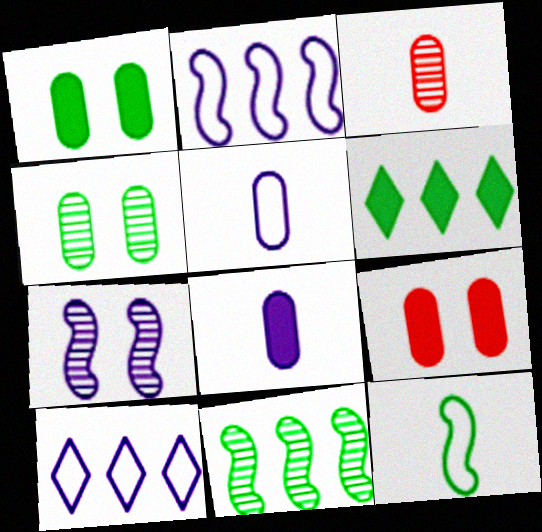[[4, 6, 12], 
[7, 8, 10]]